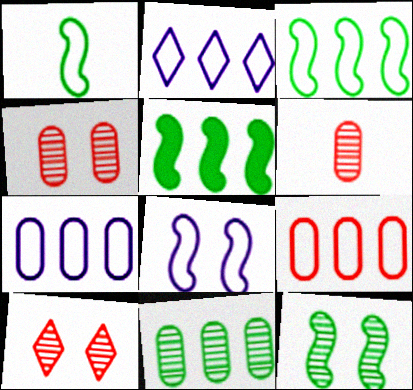[[1, 5, 12], 
[2, 3, 9]]